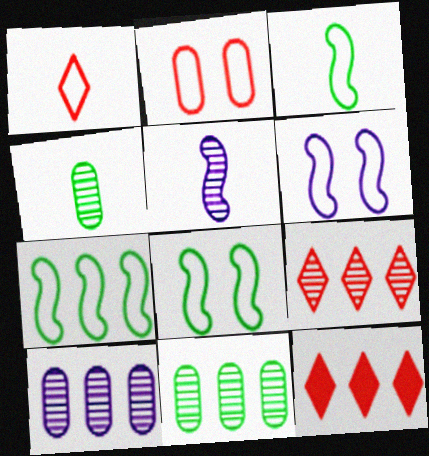[[3, 7, 8], 
[4, 6, 12], 
[7, 10, 12]]